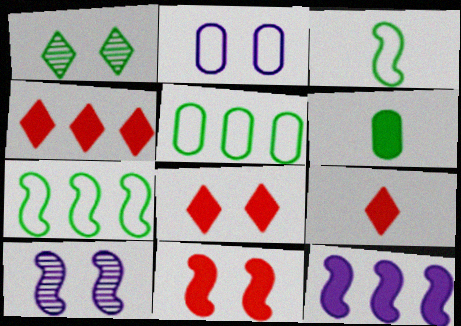[[1, 2, 11], 
[1, 6, 7], 
[4, 8, 9], 
[5, 9, 10], 
[6, 8, 12]]